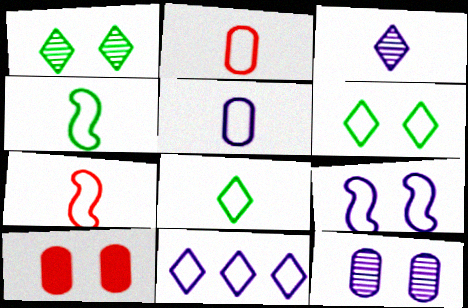[[1, 9, 10], 
[5, 7, 8], 
[5, 9, 11]]